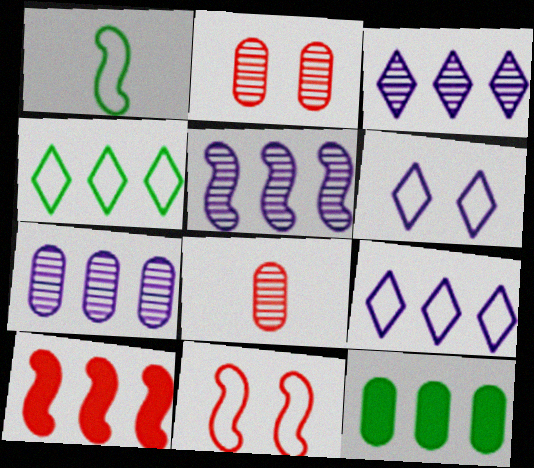[[3, 5, 7], 
[4, 7, 10]]